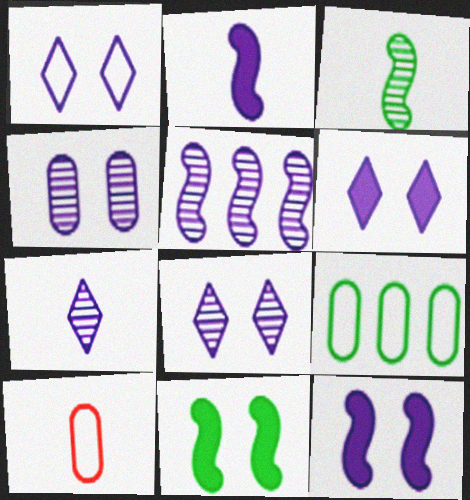[[1, 4, 12], 
[1, 6, 8], 
[4, 5, 7]]